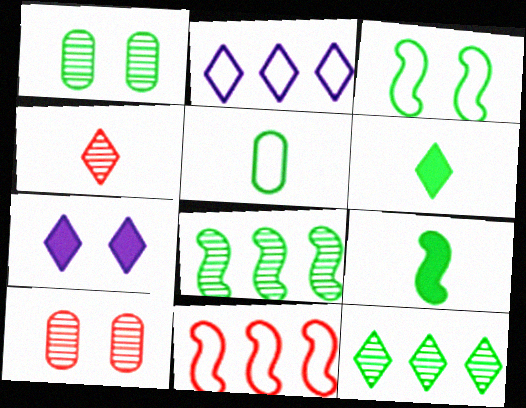[[2, 9, 10], 
[3, 7, 10], 
[3, 8, 9]]